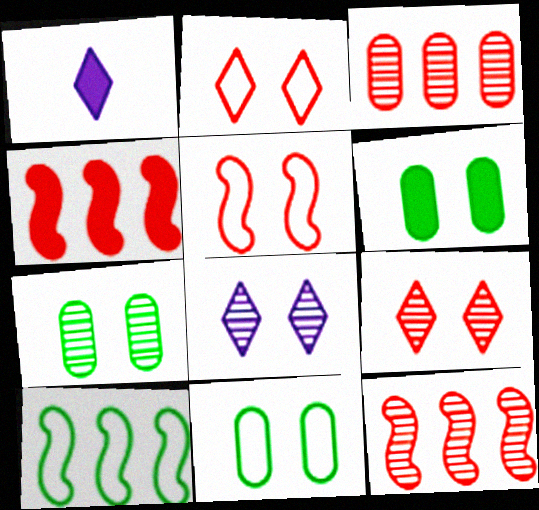[[1, 4, 6], 
[1, 11, 12], 
[5, 6, 8], 
[6, 7, 11]]